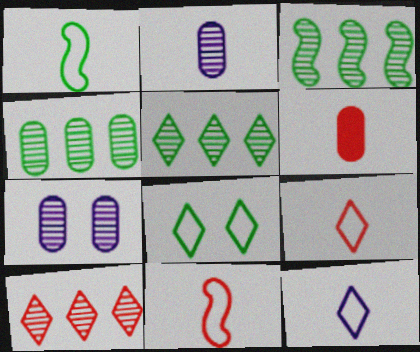[[3, 4, 5]]